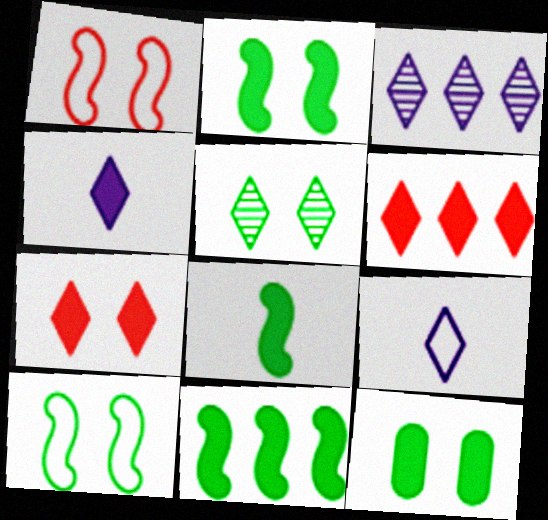[[2, 8, 11], 
[5, 6, 9], 
[5, 10, 12]]